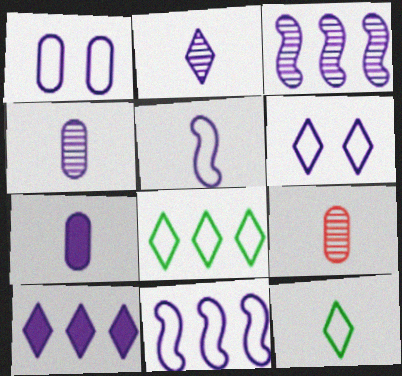[[2, 5, 7], 
[2, 6, 10], 
[3, 6, 7]]